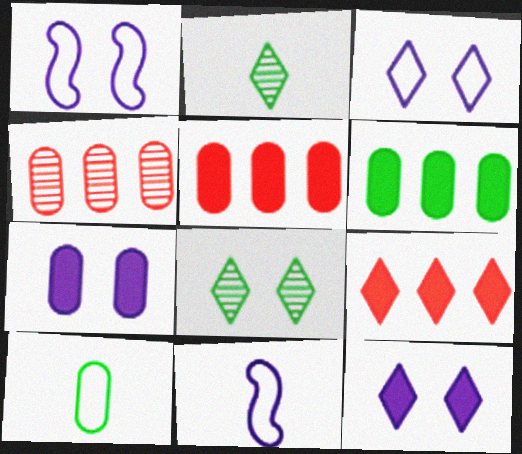[[1, 2, 5], 
[2, 3, 9], 
[4, 7, 10], 
[5, 8, 11]]